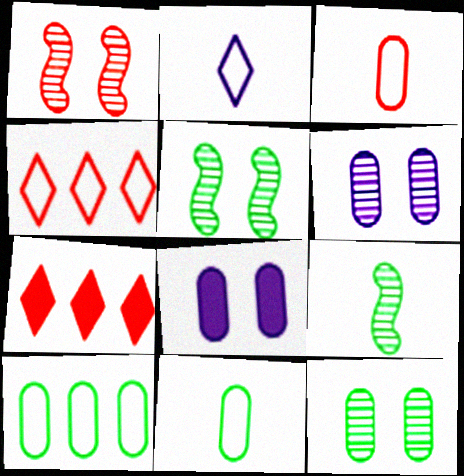[[1, 3, 7], 
[4, 8, 9]]